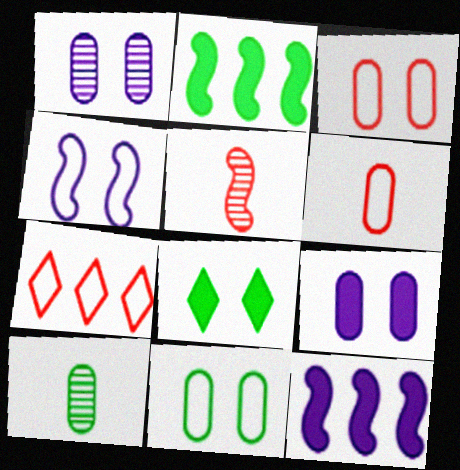[[2, 4, 5]]